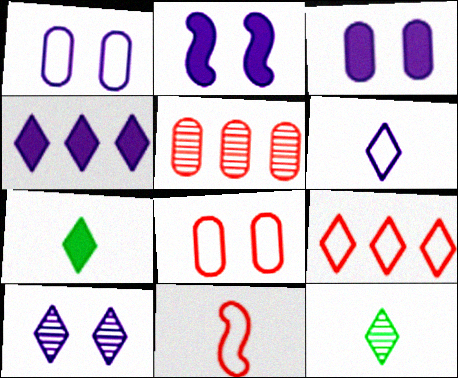[[1, 2, 10], 
[4, 6, 10], 
[7, 9, 10], 
[8, 9, 11]]